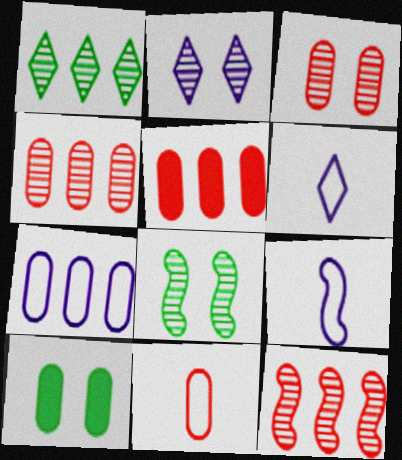[[2, 3, 8], 
[3, 5, 11], 
[5, 6, 8], 
[6, 10, 12]]